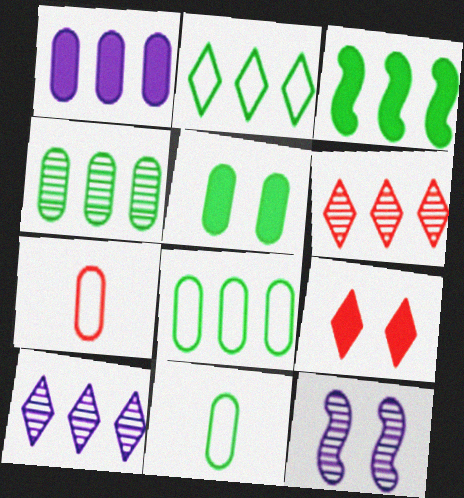[[2, 3, 4], 
[4, 5, 11]]